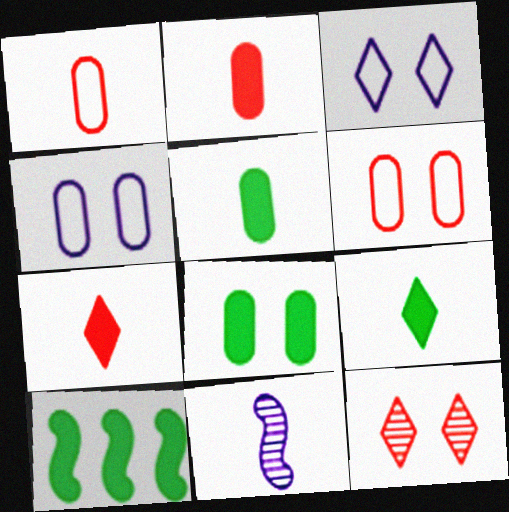[[1, 9, 11], 
[8, 9, 10]]